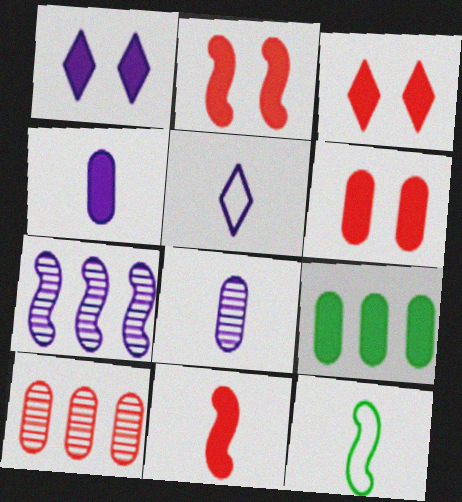[[1, 9, 11], 
[1, 10, 12], 
[2, 3, 6], 
[2, 7, 12], 
[4, 6, 9]]